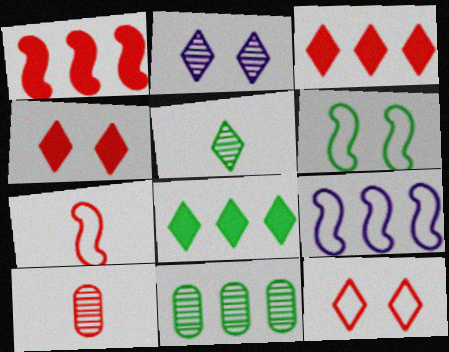[[1, 10, 12], 
[3, 9, 11], 
[6, 7, 9]]